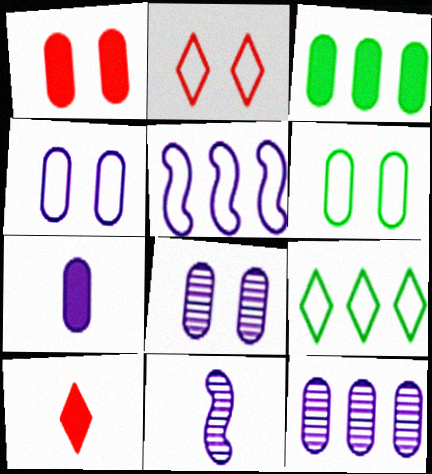[[1, 3, 7], 
[1, 6, 8], 
[1, 9, 11], 
[2, 3, 11], 
[4, 7, 12]]